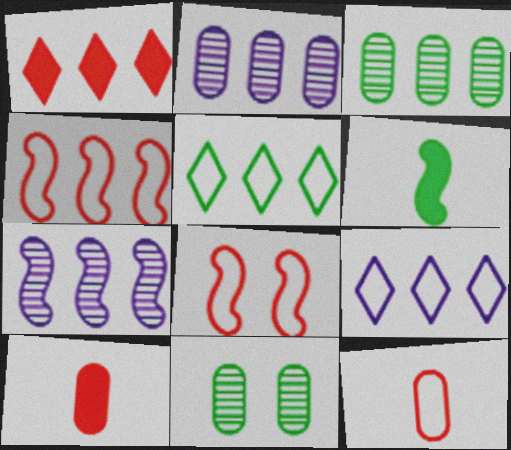[[5, 6, 11], 
[6, 7, 8]]